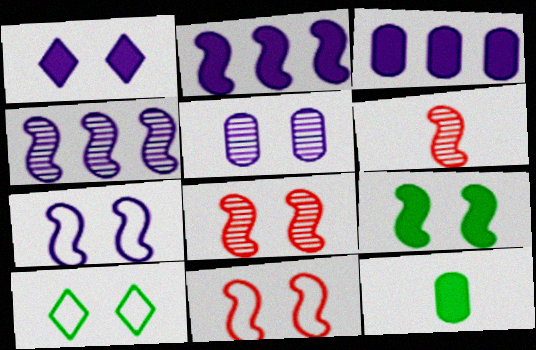[[1, 5, 7], 
[3, 6, 10], 
[7, 8, 9]]